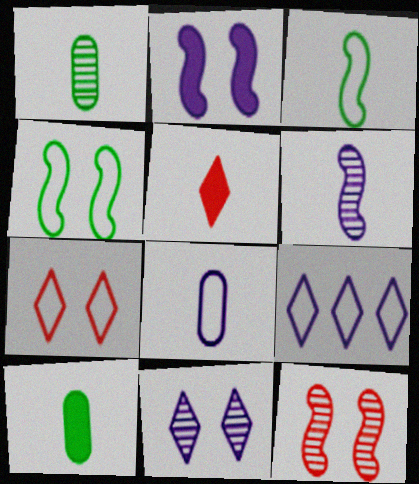[[2, 4, 12], 
[9, 10, 12]]